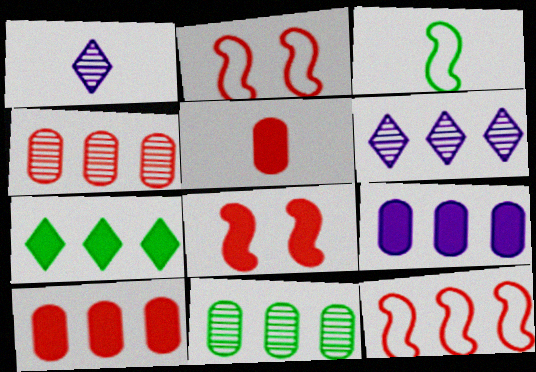[[1, 3, 5]]